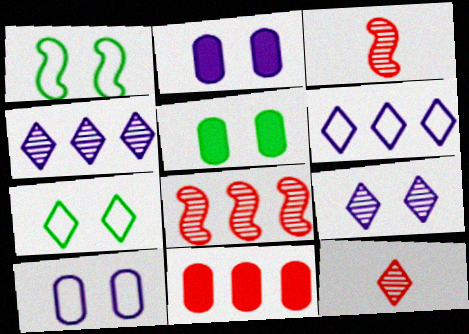[[3, 5, 6]]